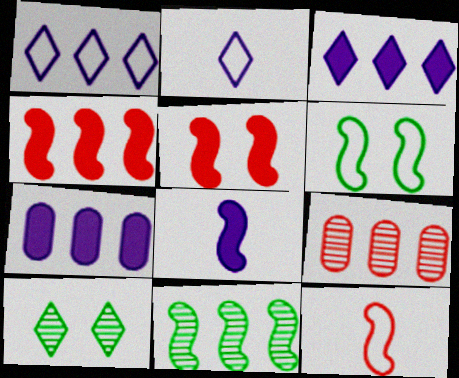[[7, 10, 12]]